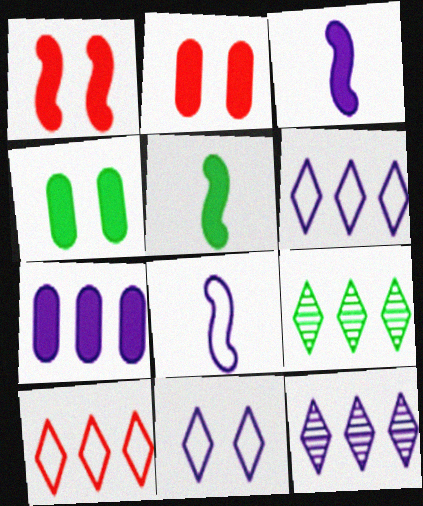[[2, 8, 9]]